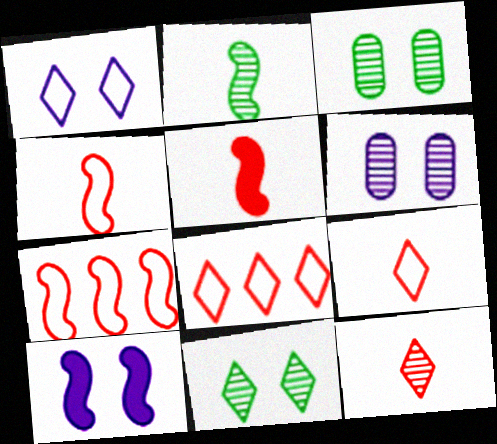[[1, 6, 10], 
[2, 7, 10]]